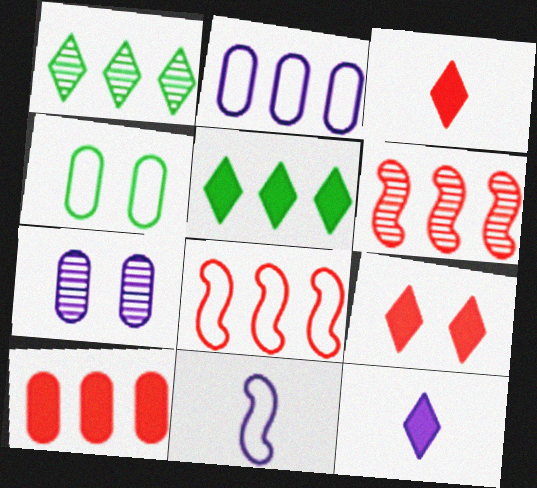[[2, 5, 6], 
[4, 6, 12], 
[5, 9, 12]]